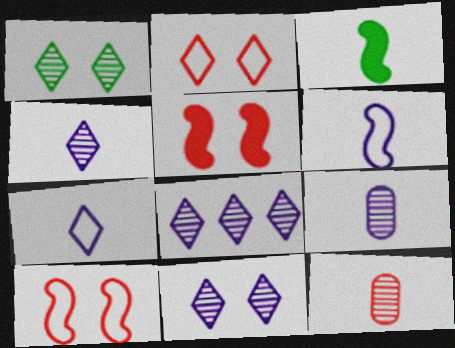[[3, 7, 12], 
[4, 8, 11]]